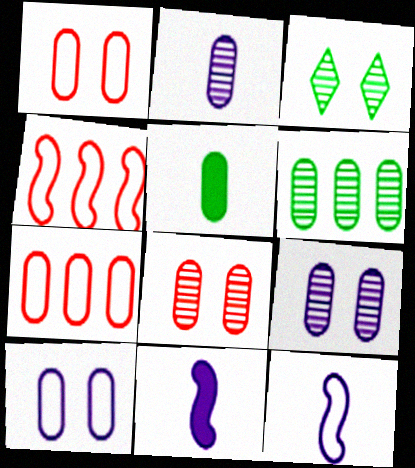[[2, 6, 8], 
[3, 7, 11], 
[5, 7, 9]]